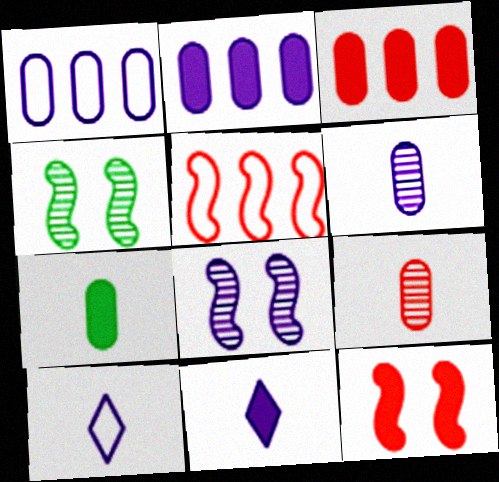[[1, 8, 11], 
[2, 8, 10], 
[3, 4, 10]]